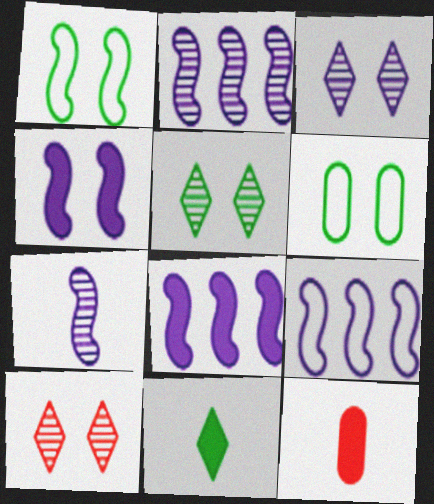[[2, 8, 9], 
[3, 5, 10], 
[4, 6, 10], 
[4, 7, 9], 
[5, 9, 12]]